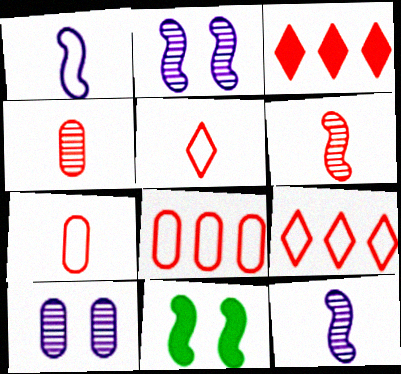[]